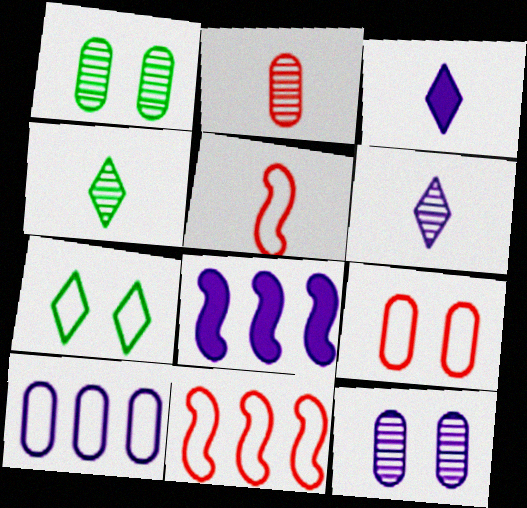[[1, 3, 11], 
[2, 7, 8], 
[4, 8, 9], 
[5, 7, 10]]